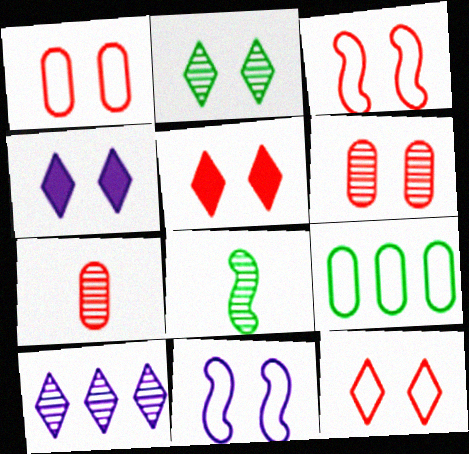[[1, 3, 12], 
[2, 4, 12], 
[3, 5, 6], 
[6, 8, 10]]